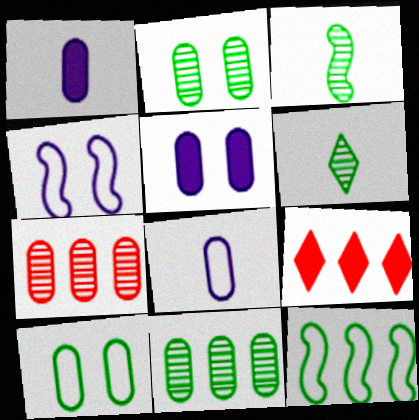[[1, 7, 10]]